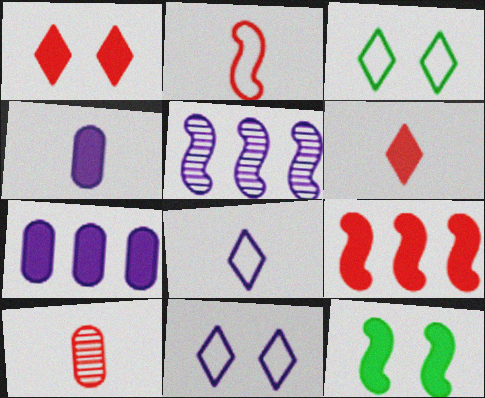[[2, 5, 12], 
[2, 6, 10], 
[4, 5, 11], 
[6, 7, 12]]